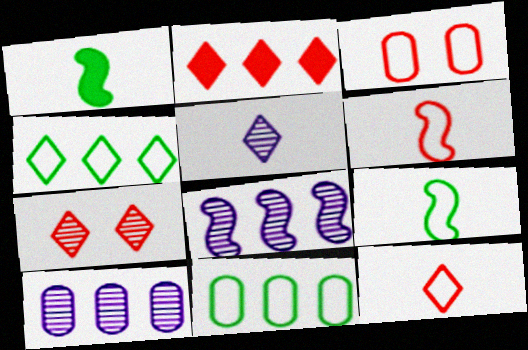[[2, 7, 12], 
[2, 8, 11]]